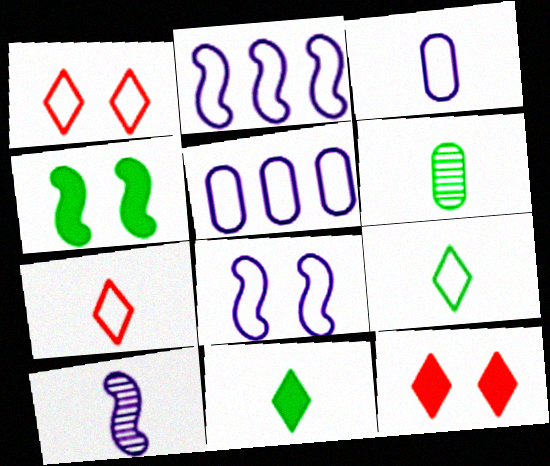[[2, 6, 12]]